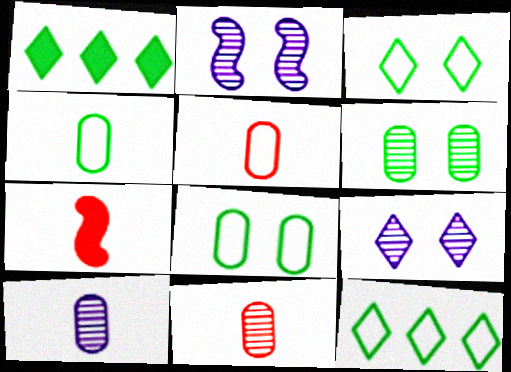[[1, 2, 5]]